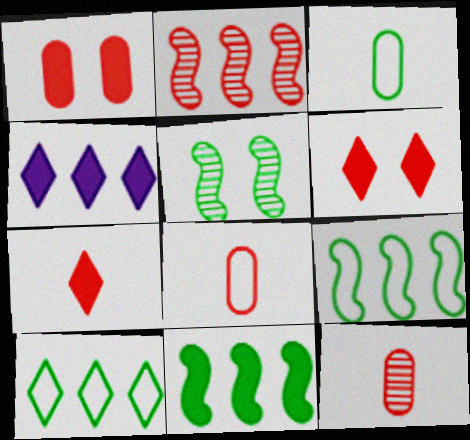[[2, 6, 8], 
[4, 5, 8]]